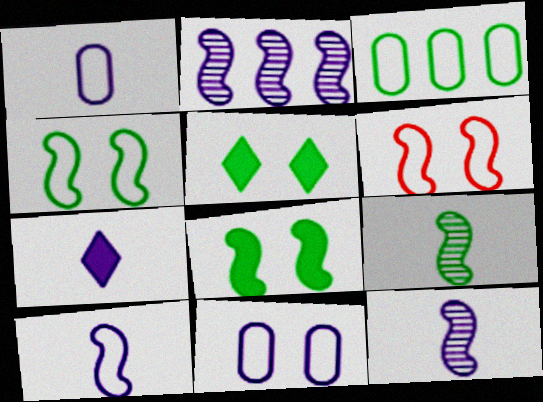[[1, 7, 12], 
[2, 7, 11], 
[3, 5, 9]]